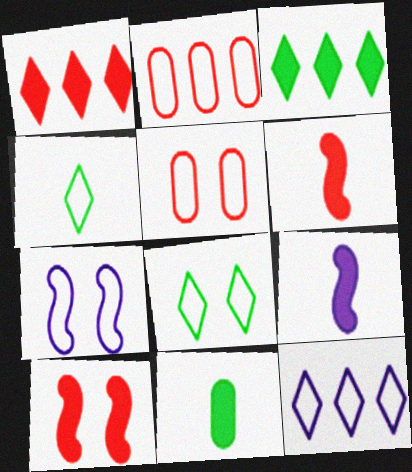[[2, 4, 7], 
[5, 7, 8]]